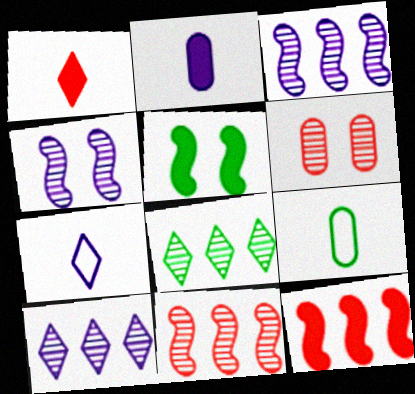[[5, 8, 9]]